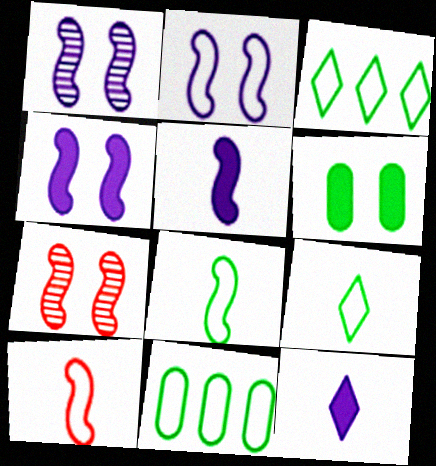[[1, 2, 4], 
[7, 11, 12]]